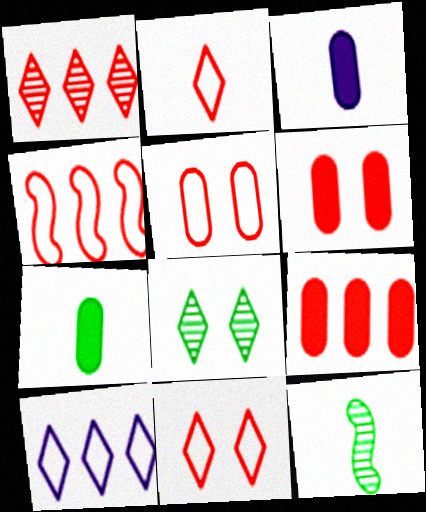[[1, 4, 9], 
[2, 3, 12], 
[2, 4, 5], 
[3, 4, 8], 
[6, 10, 12]]